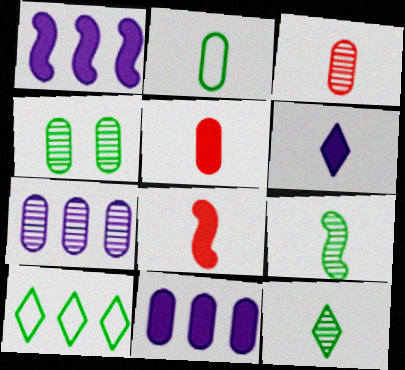[[3, 4, 7]]